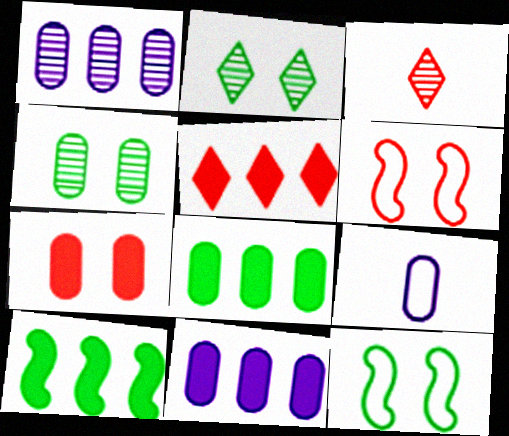[[3, 11, 12], 
[5, 10, 11]]